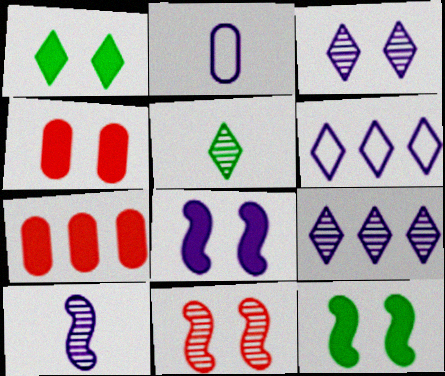[[1, 4, 8], 
[2, 8, 9]]